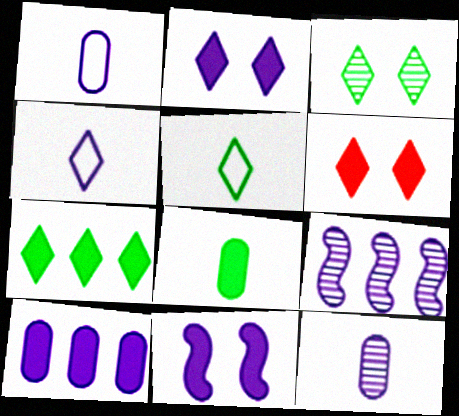[[1, 2, 9], 
[3, 5, 7]]